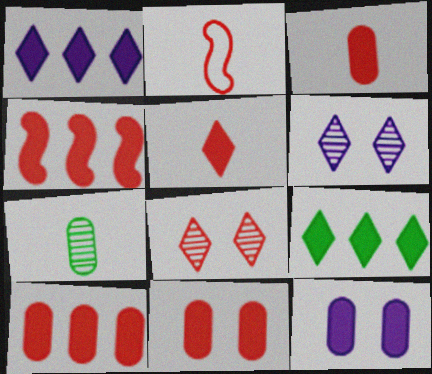[[2, 8, 10], 
[3, 10, 11], 
[4, 5, 11]]